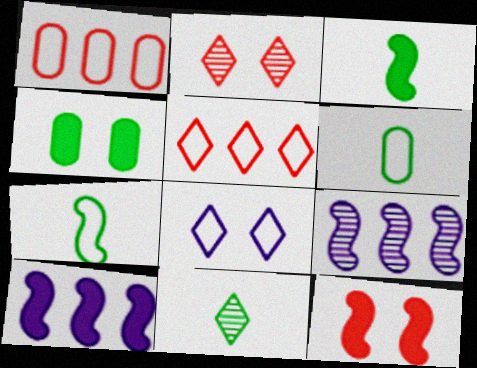[[1, 7, 8], 
[2, 6, 10], 
[3, 6, 11], 
[3, 10, 12], 
[7, 9, 12]]